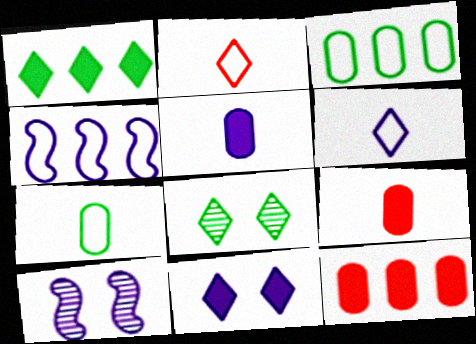[[4, 8, 9]]